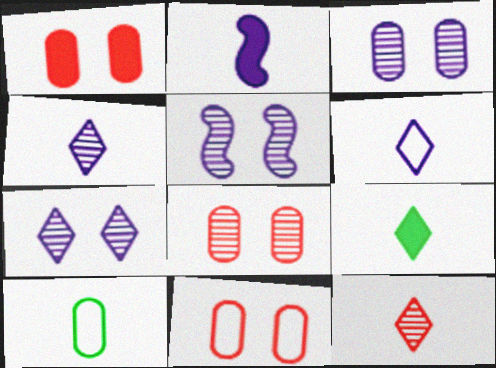[[1, 8, 11], 
[2, 10, 12], 
[3, 5, 7], 
[6, 9, 12]]